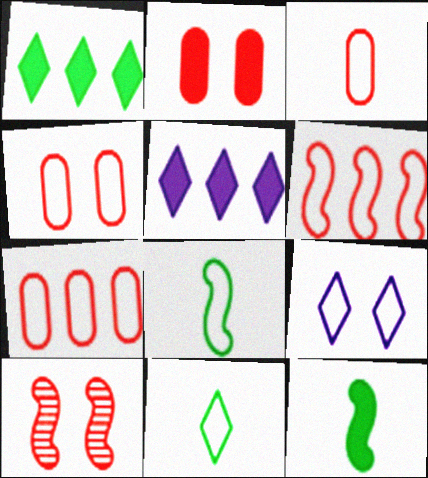[[2, 5, 12], 
[3, 4, 7], 
[7, 8, 9]]